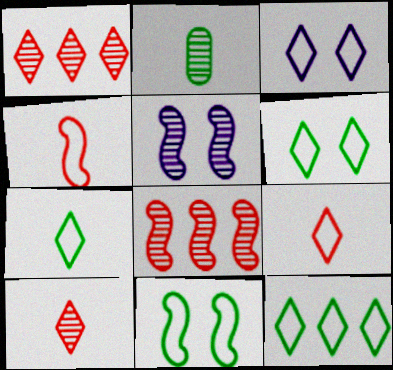[[1, 2, 5], 
[3, 9, 12], 
[6, 7, 12]]